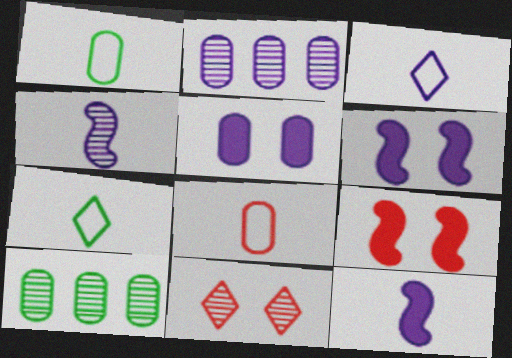[[2, 3, 6], 
[2, 7, 9], 
[3, 9, 10], 
[4, 10, 11], 
[5, 8, 10]]